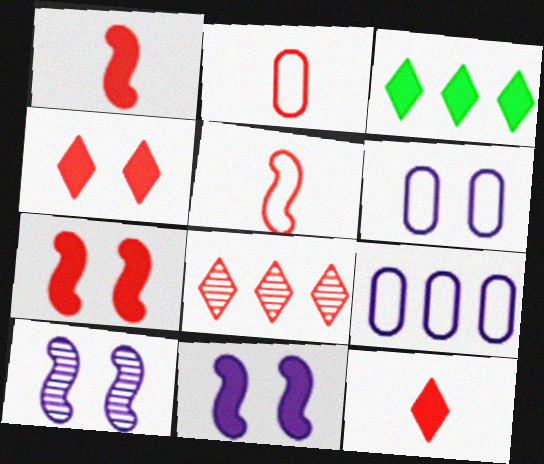[[2, 3, 10], 
[2, 7, 8]]